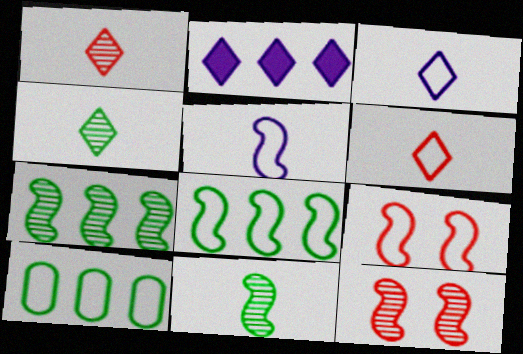[[3, 9, 10], 
[5, 8, 9]]